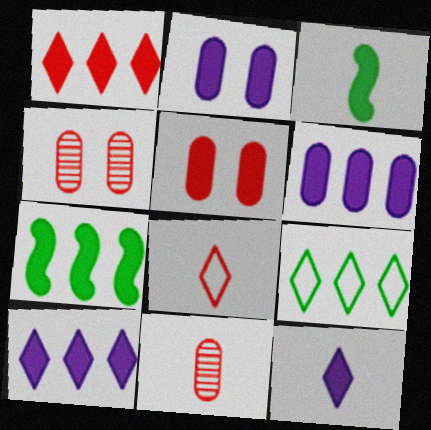[[1, 2, 3], 
[1, 6, 7], 
[3, 5, 10], 
[5, 7, 12]]